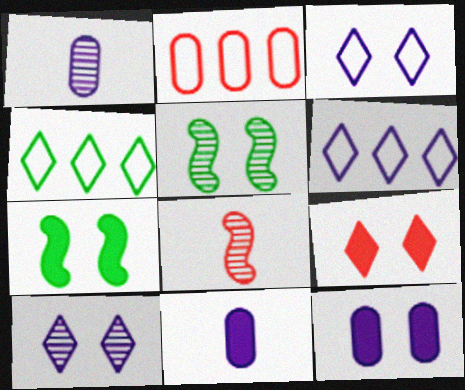[[2, 8, 9], 
[4, 8, 12], 
[7, 9, 12]]